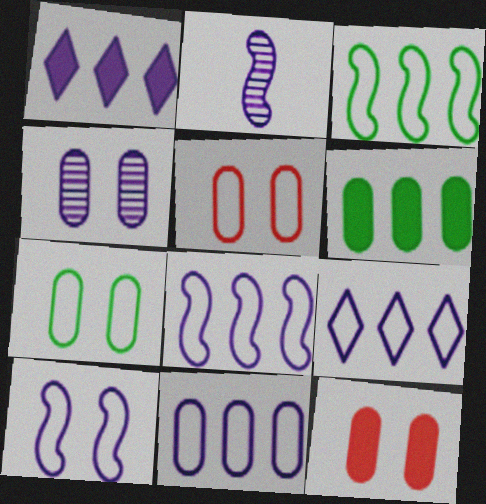[[4, 7, 12], 
[8, 9, 11]]